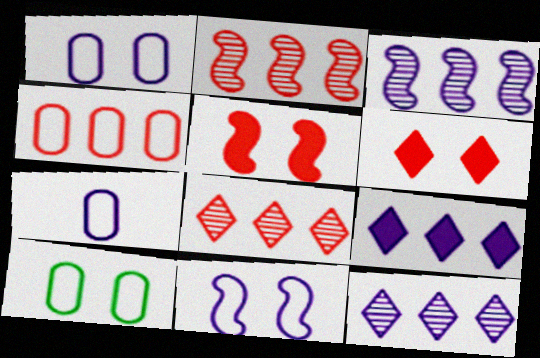[[4, 7, 10]]